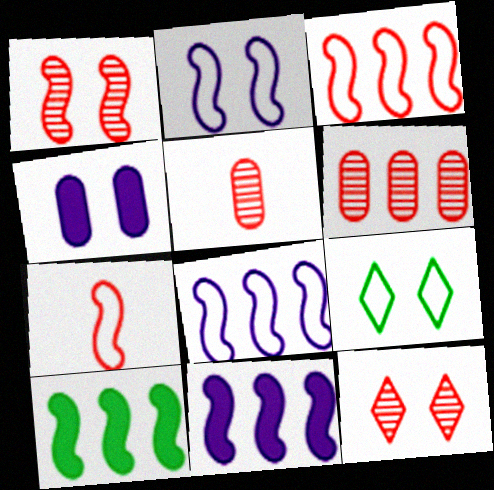[[1, 4, 9], 
[5, 9, 11]]